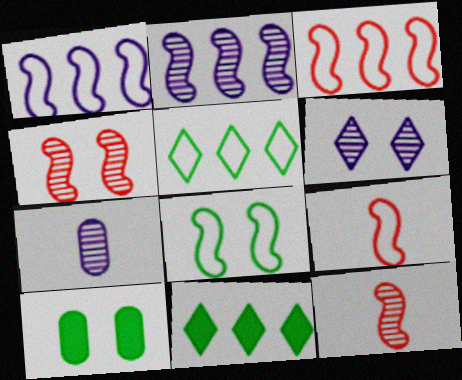[[1, 8, 9], 
[2, 6, 7]]